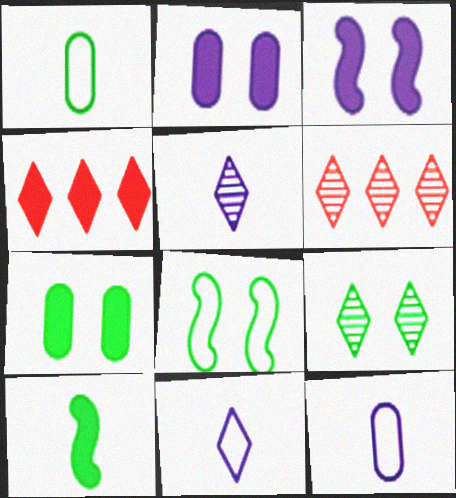[[1, 3, 6], 
[2, 4, 10], 
[4, 9, 11], 
[5, 6, 9], 
[7, 8, 9]]